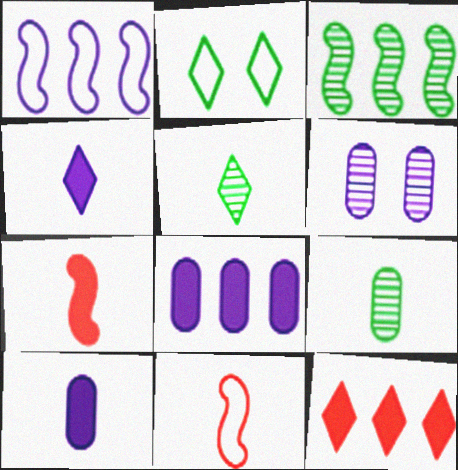[[1, 4, 6], 
[4, 9, 11], 
[5, 10, 11]]